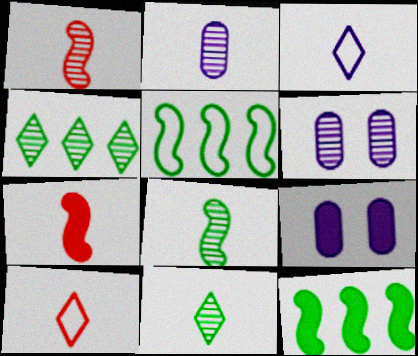[[1, 2, 11], 
[1, 4, 6], 
[6, 10, 12]]